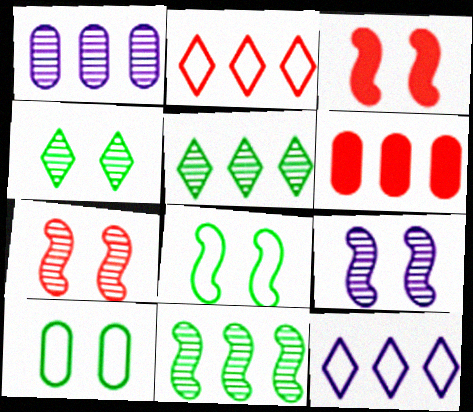[[3, 8, 9], 
[6, 11, 12]]